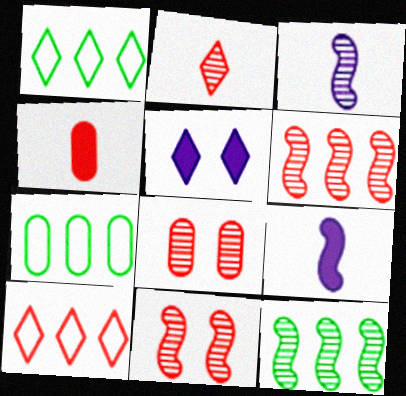[[1, 2, 5], 
[1, 8, 9], 
[2, 6, 8], 
[3, 11, 12], 
[4, 10, 11]]